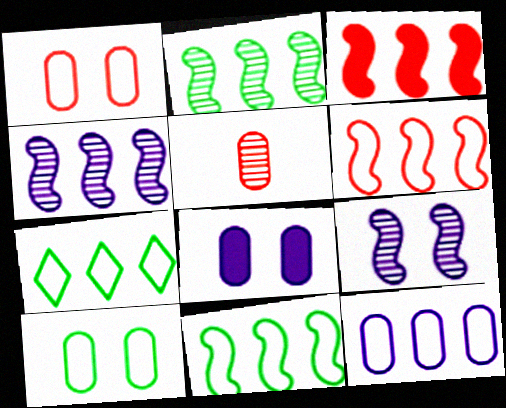[[3, 4, 11], 
[6, 7, 12]]